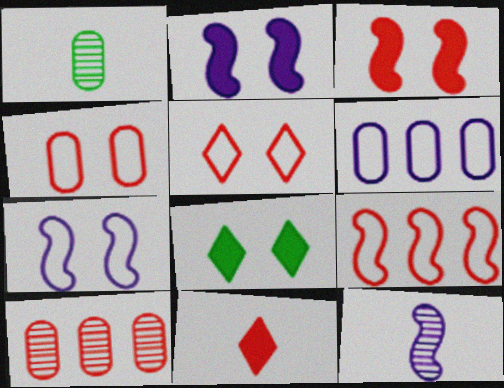[]